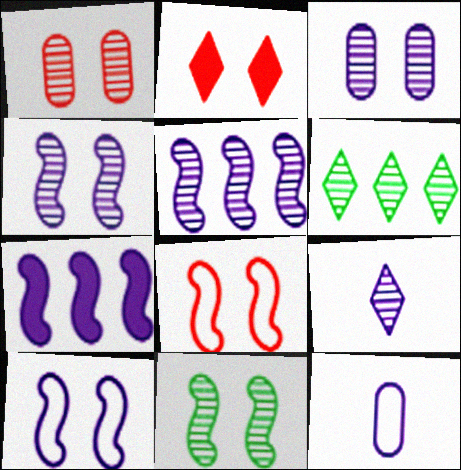[[1, 2, 8], 
[3, 5, 9]]